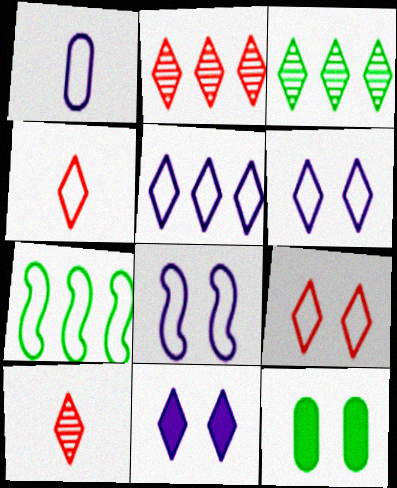[[1, 5, 8], 
[1, 7, 9], 
[3, 4, 11]]